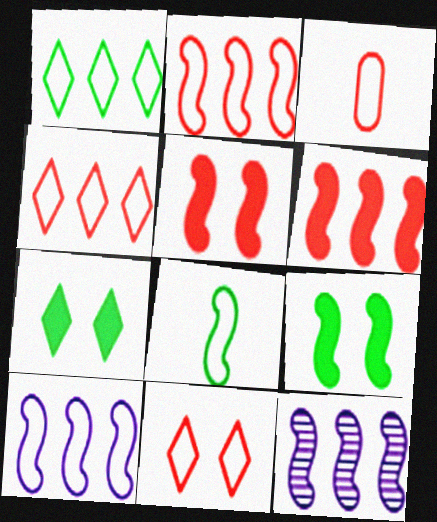[[2, 3, 11], 
[3, 7, 12], 
[5, 8, 12]]